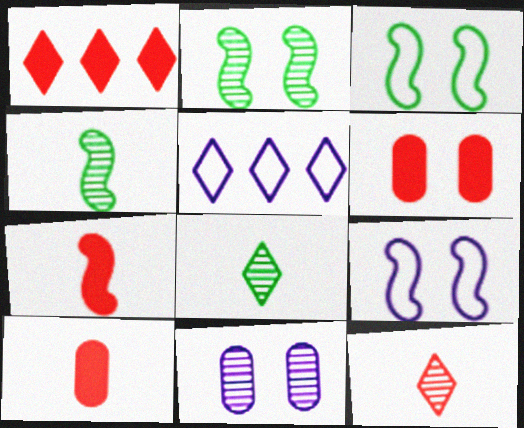[[1, 6, 7], 
[2, 5, 10], 
[4, 5, 6]]